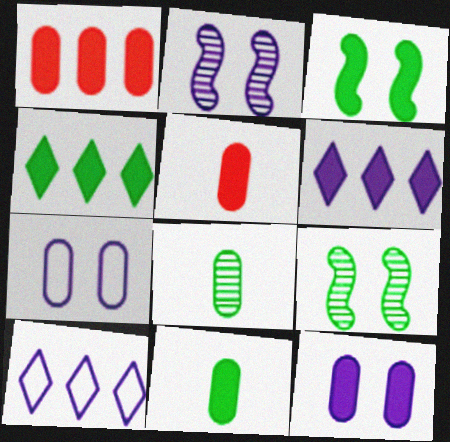[[1, 7, 8], 
[1, 11, 12], 
[3, 4, 11], 
[3, 5, 6], 
[5, 9, 10]]